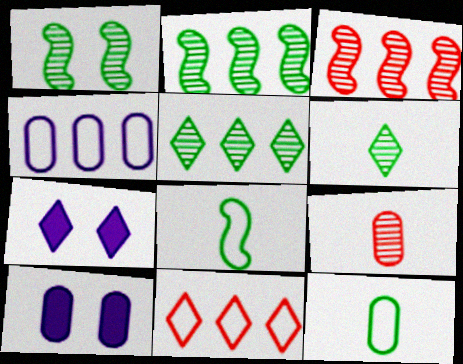[[3, 7, 12], 
[6, 7, 11]]